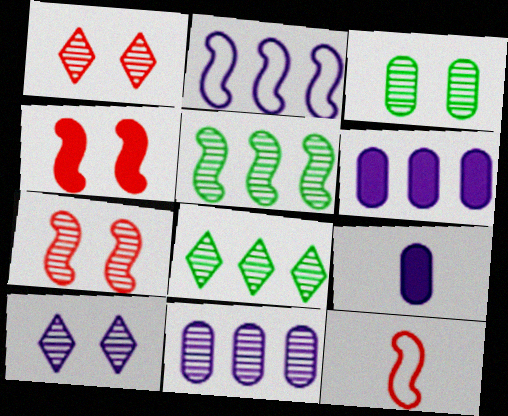[[2, 9, 10], 
[3, 7, 10]]